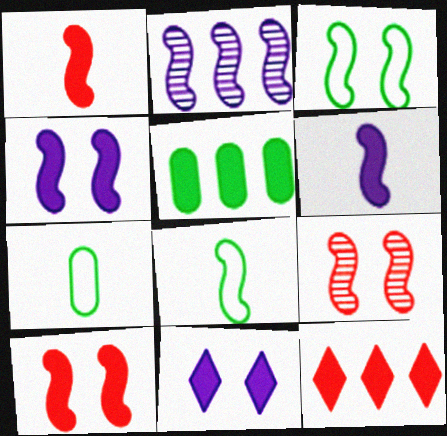[[1, 2, 3], 
[1, 5, 11], 
[2, 8, 10], 
[3, 4, 9]]